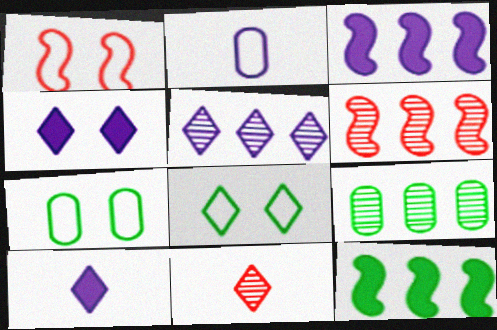[[1, 9, 10], 
[3, 7, 11], 
[5, 6, 9], 
[6, 7, 10]]